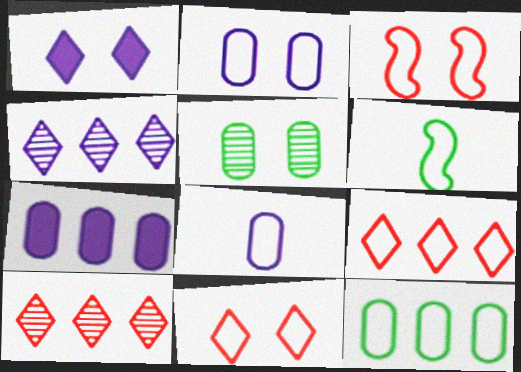[[1, 3, 5], 
[2, 6, 9]]